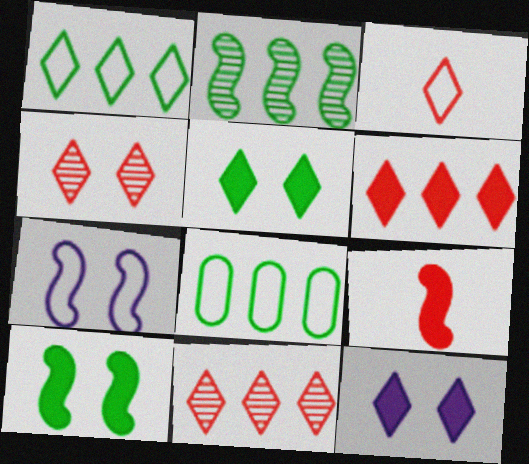[[2, 7, 9], 
[3, 4, 6], 
[3, 7, 8]]